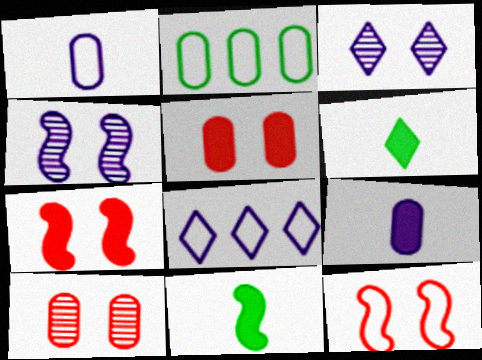[[2, 9, 10], 
[4, 8, 9], 
[8, 10, 11]]